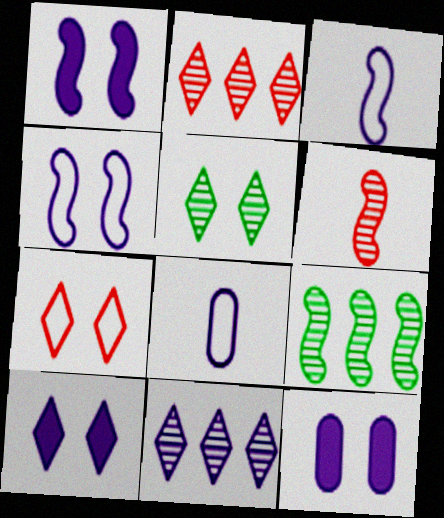[[1, 8, 11], 
[1, 10, 12], 
[3, 11, 12], 
[5, 7, 10]]